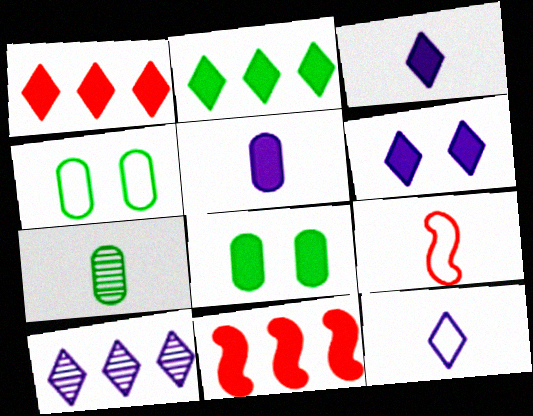[[3, 7, 9], 
[3, 8, 11], 
[6, 10, 12], 
[8, 9, 10]]